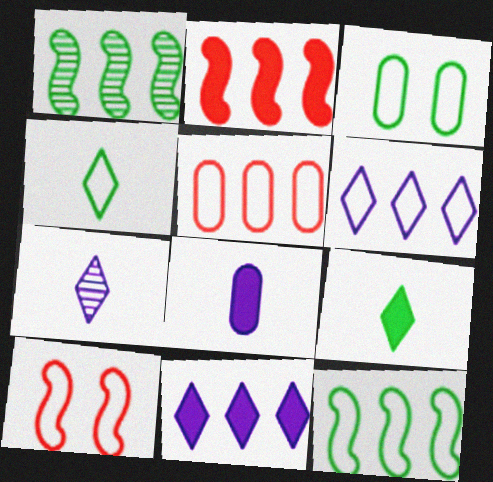[[1, 3, 9], 
[1, 5, 11], 
[2, 3, 7], 
[3, 4, 12], 
[5, 6, 12]]